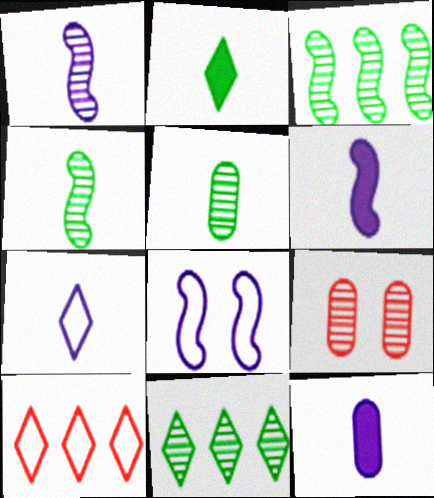[[1, 7, 12], 
[1, 9, 11]]